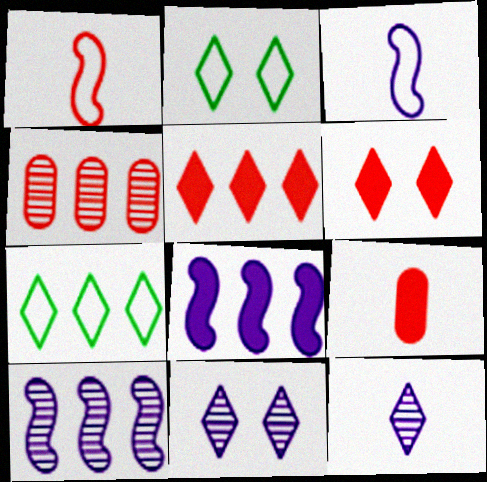[[1, 4, 6], 
[2, 5, 12], 
[2, 6, 11], 
[2, 9, 10], 
[4, 7, 8], 
[6, 7, 12]]